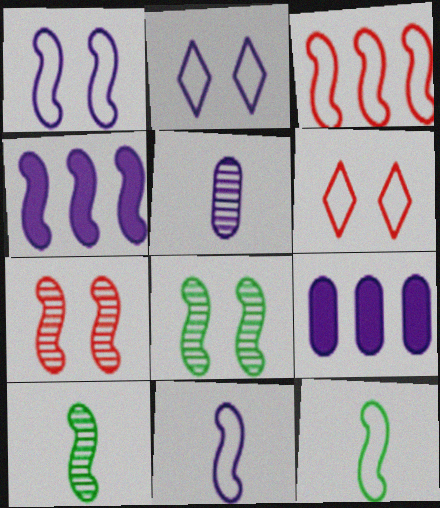[[1, 3, 12], 
[2, 4, 5], 
[4, 7, 12], 
[6, 9, 10]]